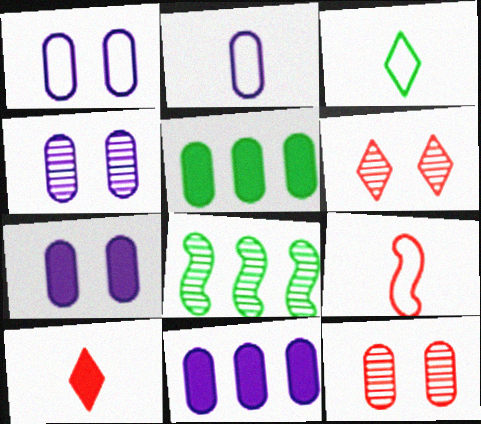[[1, 4, 7], 
[1, 8, 10], 
[2, 3, 9], 
[2, 4, 11], 
[2, 5, 12]]